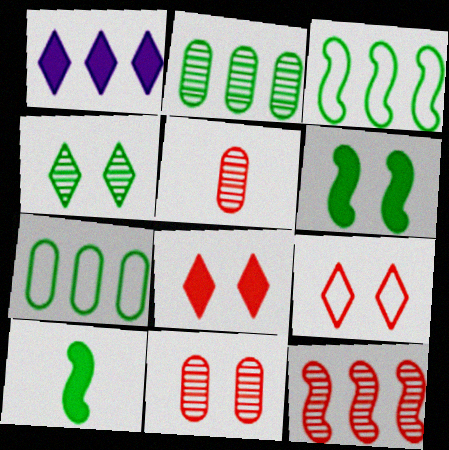[[1, 7, 12], 
[4, 7, 10]]